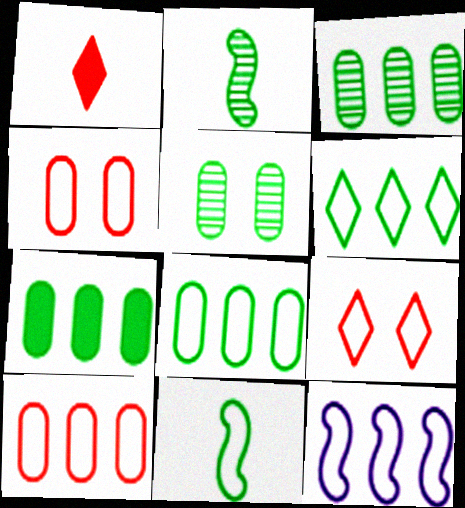[[1, 5, 12], 
[3, 7, 8], 
[6, 10, 12]]